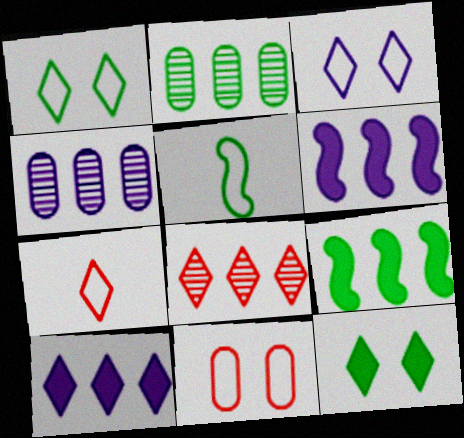[[2, 5, 12]]